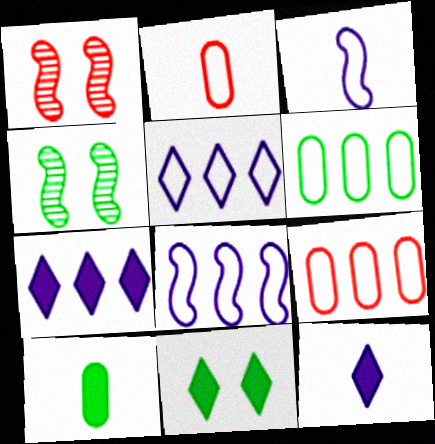[[1, 5, 10], 
[1, 6, 12], 
[2, 4, 7], 
[4, 9, 12]]